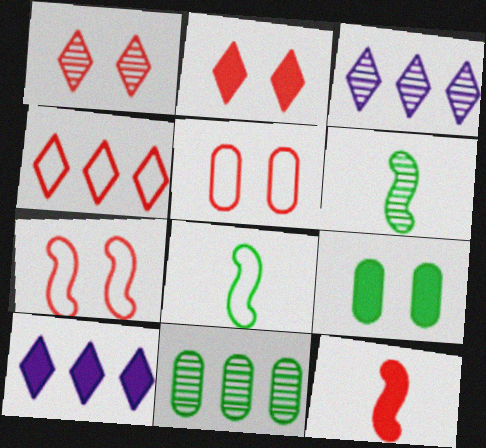[[5, 6, 10], 
[9, 10, 12]]